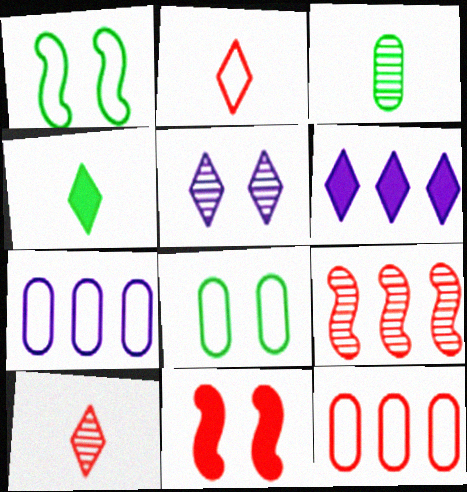[[1, 2, 7], 
[3, 5, 9], 
[5, 8, 11], 
[10, 11, 12]]